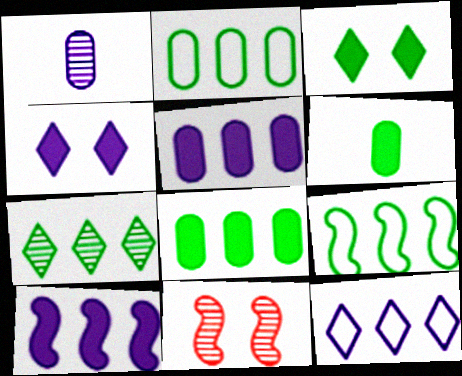[[1, 7, 11], 
[6, 11, 12], 
[7, 8, 9]]